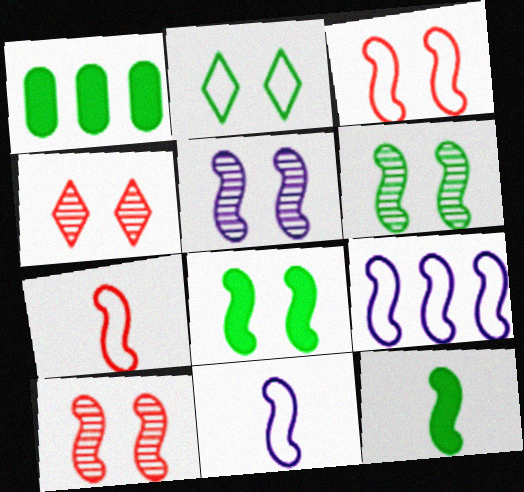[[1, 4, 11], 
[3, 5, 8], 
[5, 6, 10], 
[9, 10, 12]]